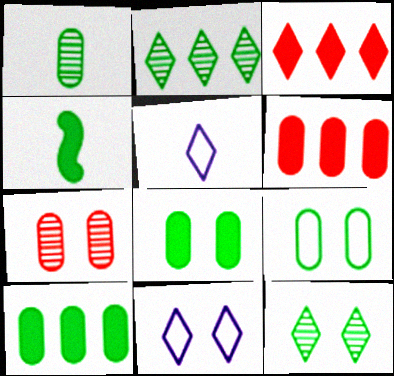[[1, 9, 10], 
[2, 4, 9], 
[3, 5, 12]]